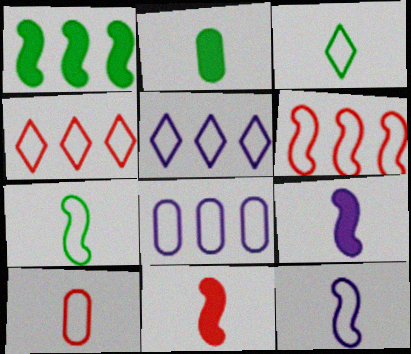[[3, 10, 12]]